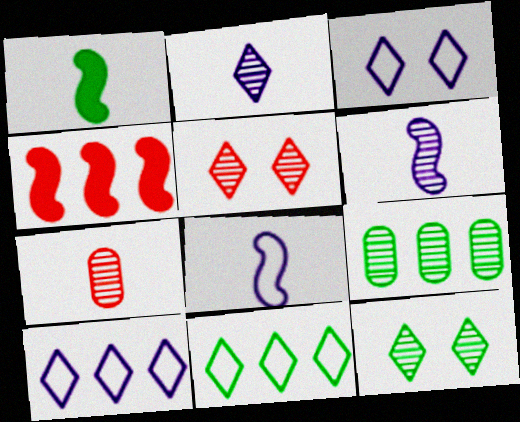[[4, 9, 10], 
[5, 6, 9]]